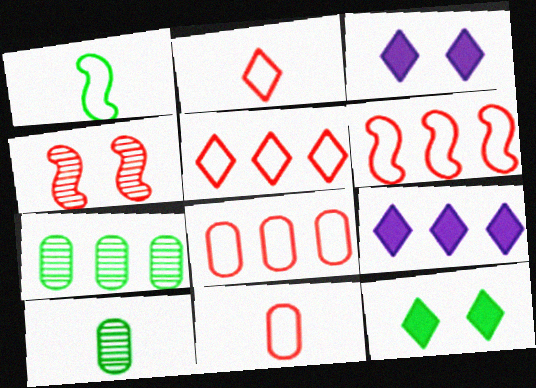[[1, 7, 12], 
[3, 6, 10], 
[5, 6, 8], 
[6, 7, 9]]